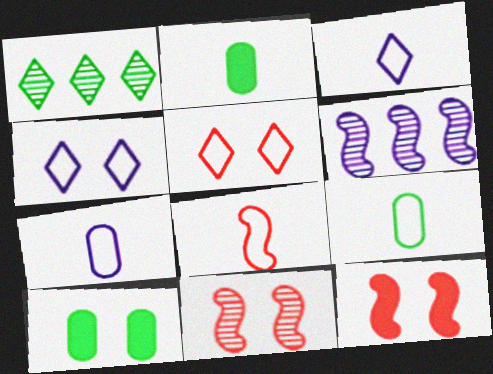[[1, 7, 12], 
[2, 5, 6], 
[3, 8, 9], 
[4, 10, 11]]